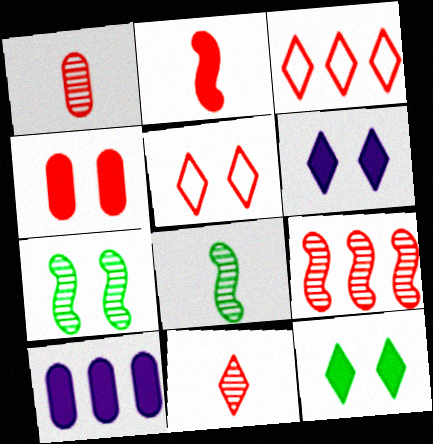[[2, 10, 12], 
[5, 8, 10]]